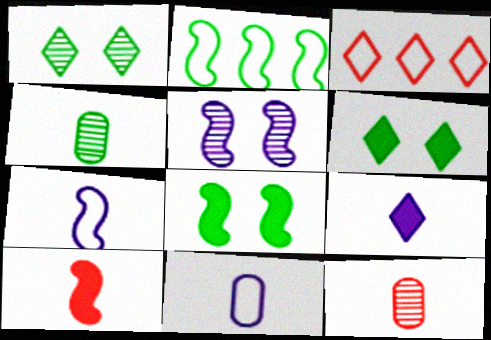[[1, 3, 9], 
[2, 4, 6], 
[2, 5, 10]]